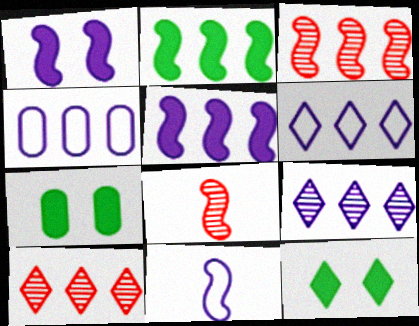[[2, 4, 10], 
[4, 5, 9], 
[4, 8, 12], 
[6, 7, 8], 
[7, 10, 11]]